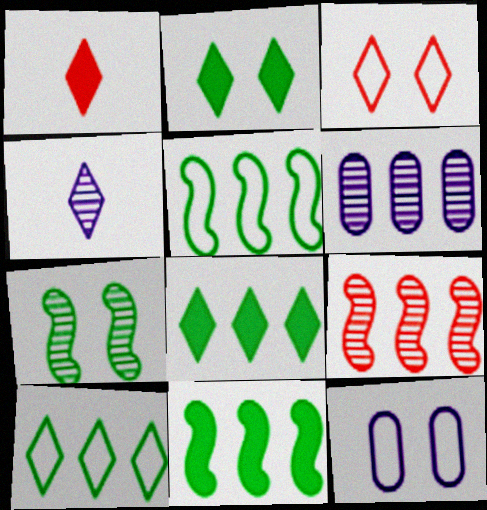[[3, 4, 8]]